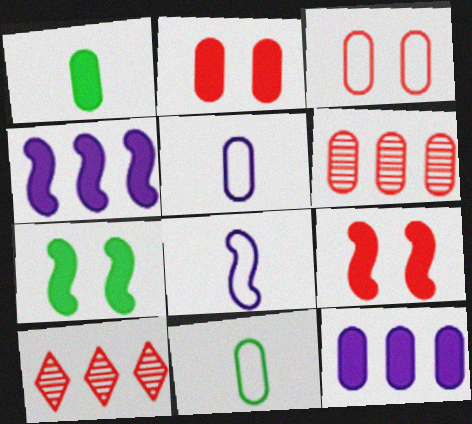[[1, 2, 12], 
[5, 7, 10]]